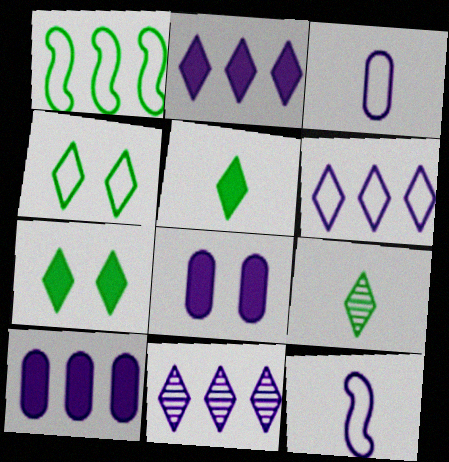[[2, 6, 11], 
[8, 11, 12]]